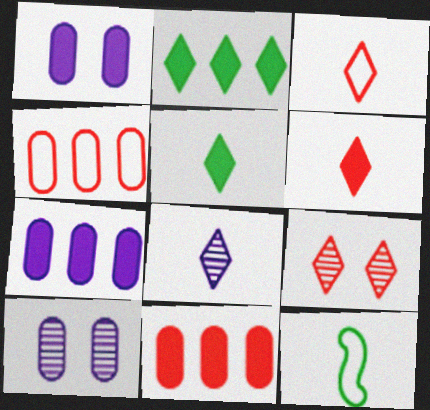[[3, 5, 8], 
[7, 9, 12]]